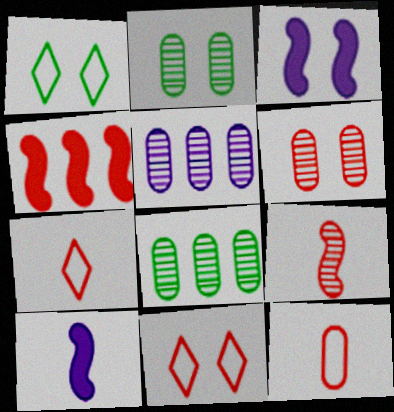[[1, 3, 6], 
[2, 3, 11], 
[3, 7, 8], 
[4, 6, 7], 
[8, 10, 11]]